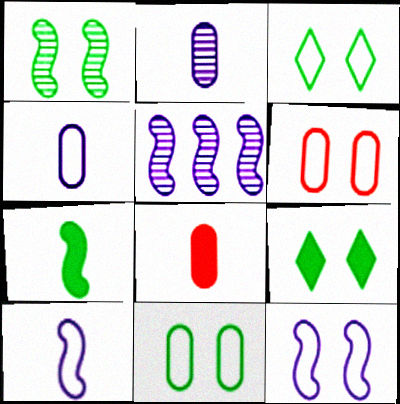[[1, 9, 11], 
[3, 5, 8], 
[3, 6, 12]]